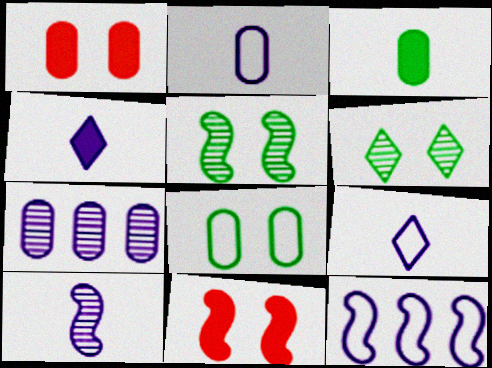[[2, 4, 10]]